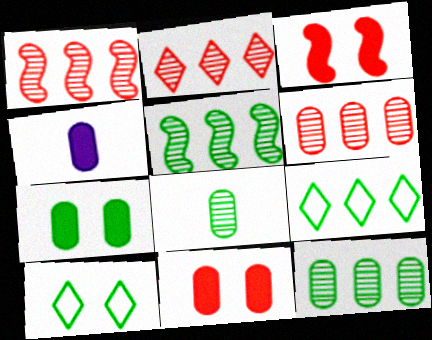[[1, 2, 6], 
[1, 4, 10]]